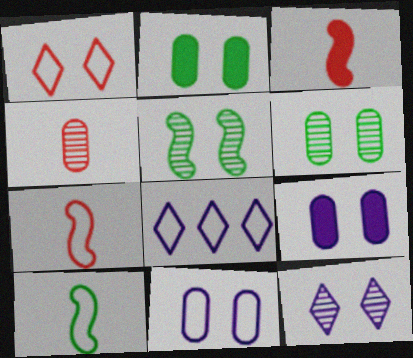[[1, 5, 9], 
[3, 6, 8]]